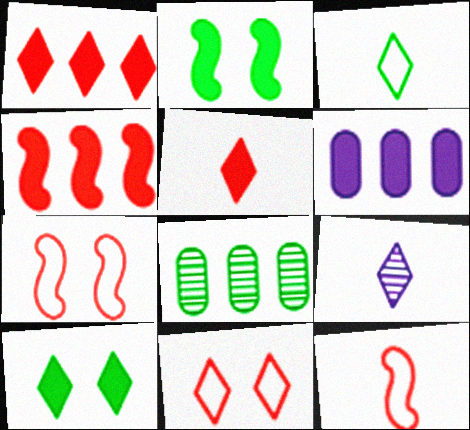[[2, 3, 8], 
[2, 5, 6], 
[3, 5, 9]]